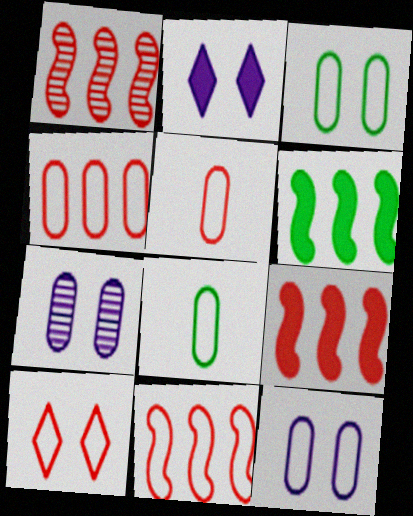[[1, 2, 8], 
[1, 9, 11], 
[4, 8, 12], 
[5, 10, 11]]